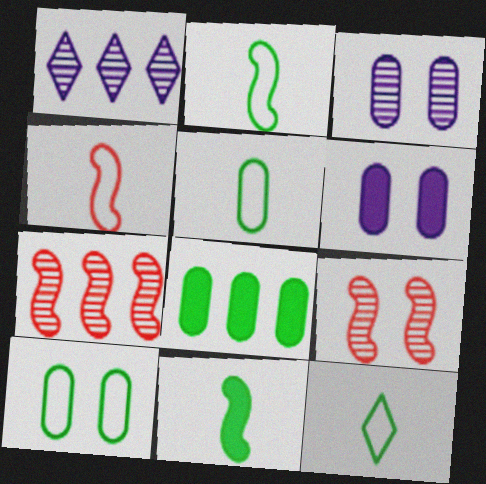[[2, 5, 12], 
[6, 7, 12]]